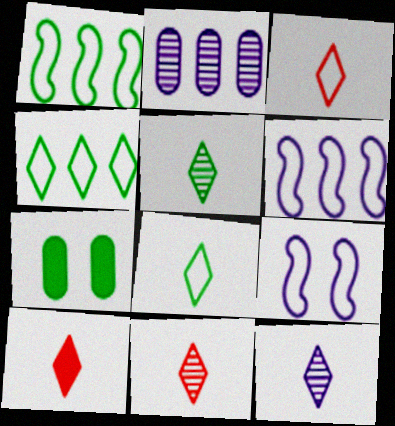[[1, 5, 7], 
[3, 10, 11], 
[5, 11, 12], 
[6, 7, 11], 
[8, 10, 12]]